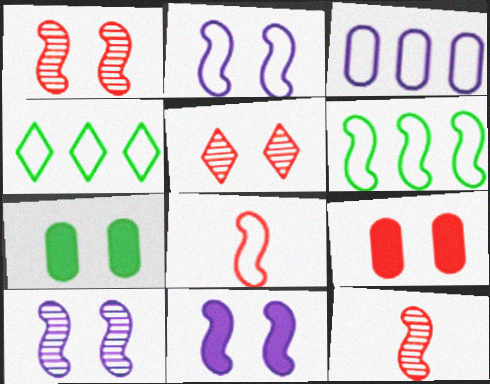[[2, 5, 7], 
[2, 6, 8], 
[2, 10, 11], 
[6, 11, 12]]